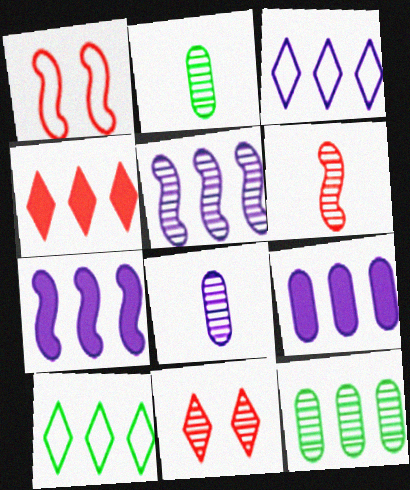[[2, 5, 11], 
[3, 5, 9]]